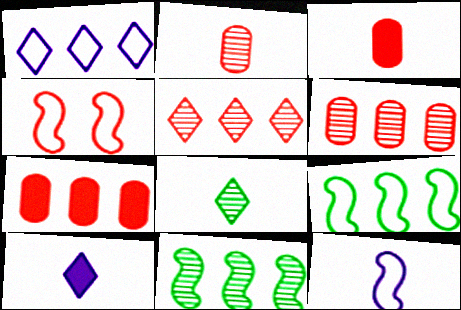[[1, 7, 11], 
[3, 4, 5], 
[3, 8, 12], 
[4, 9, 12]]